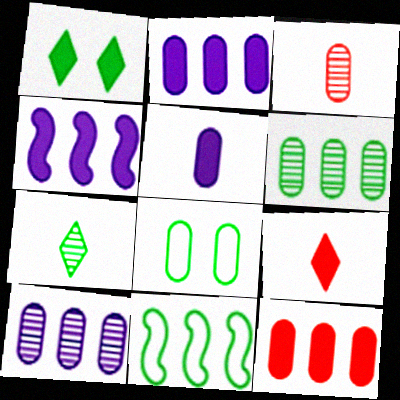[[2, 3, 8]]